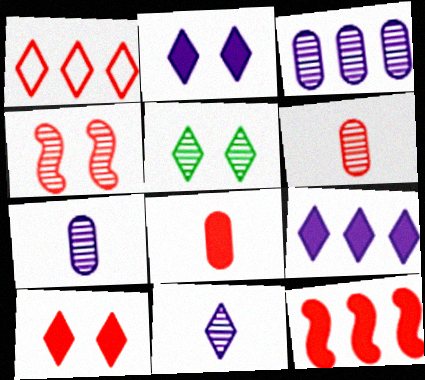[[1, 4, 8], 
[8, 10, 12]]